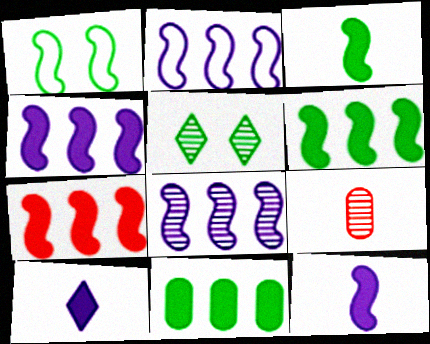[[2, 4, 8], 
[4, 6, 7], 
[5, 8, 9]]